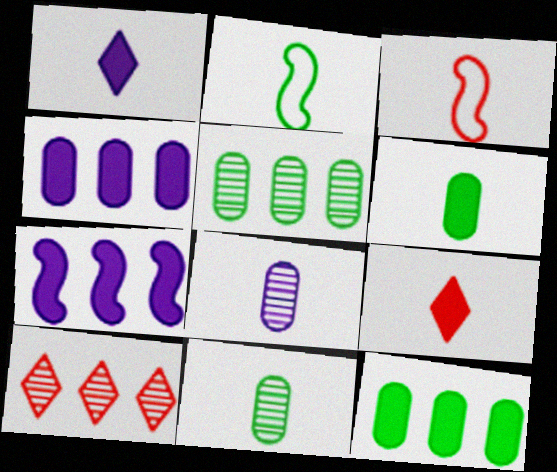[[1, 3, 11], 
[2, 8, 9]]